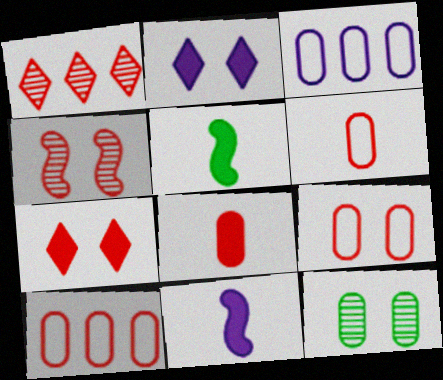[[3, 8, 12], 
[4, 7, 9], 
[6, 9, 10]]